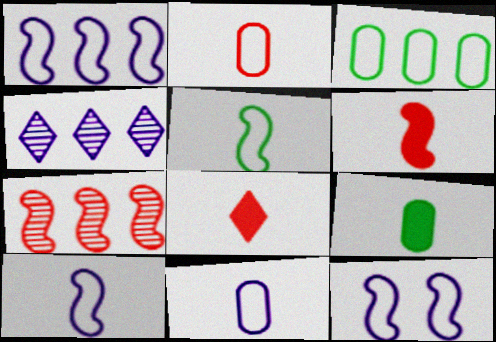[[1, 10, 12]]